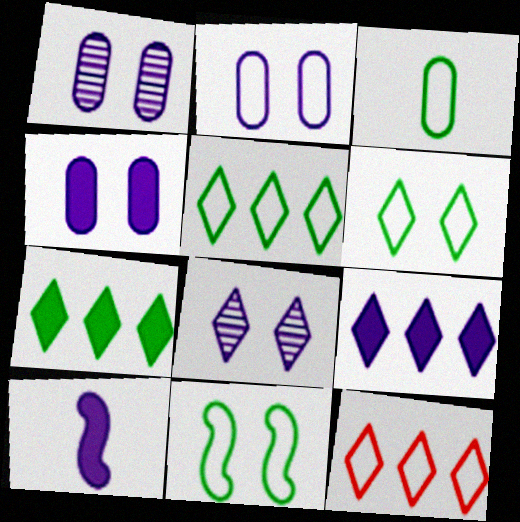[[1, 2, 4], 
[3, 5, 11], 
[4, 9, 10]]